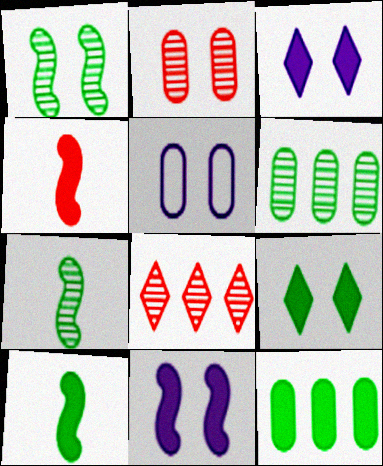[[3, 4, 12], 
[5, 8, 10], 
[9, 10, 12]]